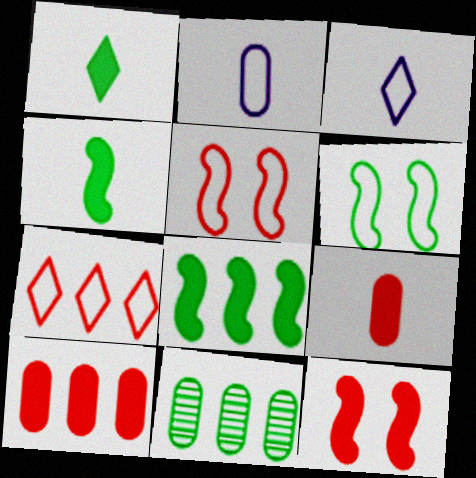[[1, 6, 11], 
[2, 6, 7], 
[3, 11, 12]]